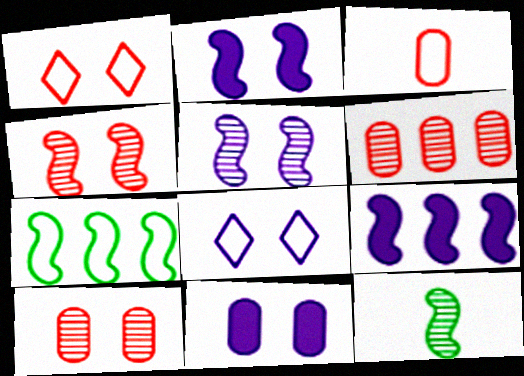[[3, 7, 8], 
[5, 8, 11]]